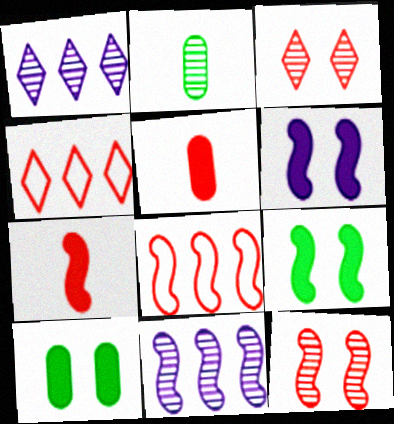[[1, 2, 12], 
[2, 3, 11], 
[2, 4, 6], 
[3, 5, 8], 
[4, 5, 12], 
[7, 8, 12]]